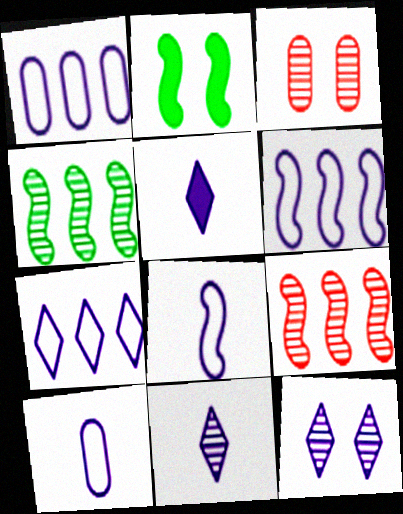[[1, 6, 7], 
[2, 8, 9], 
[3, 4, 11], 
[5, 7, 12]]